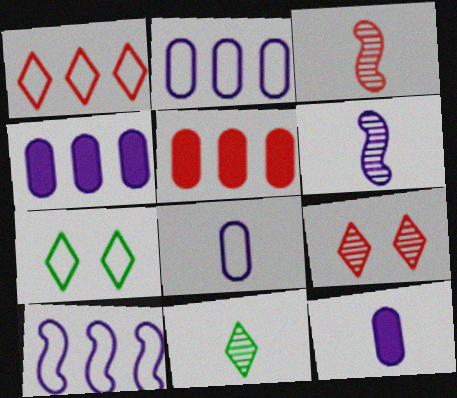[[3, 4, 7], 
[5, 6, 7]]